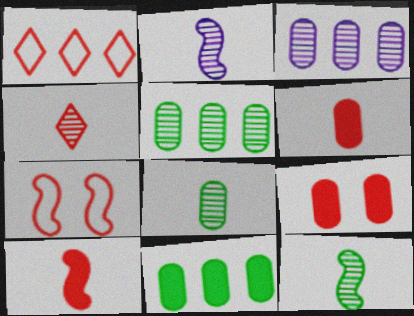[[2, 4, 8]]